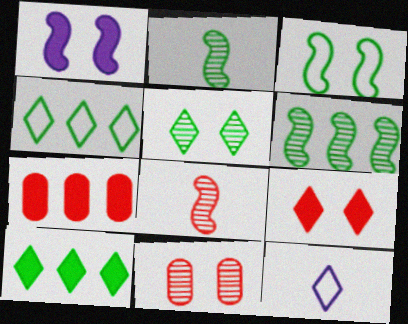[]